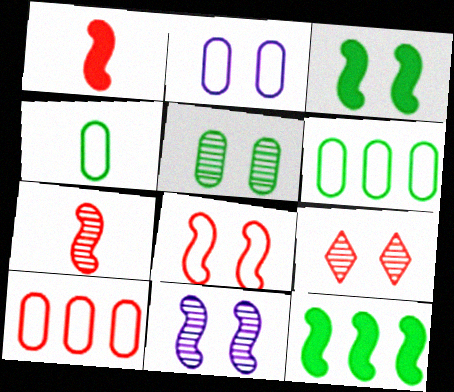[[1, 9, 10], 
[2, 3, 9], 
[2, 4, 10], 
[3, 8, 11], 
[5, 9, 11]]